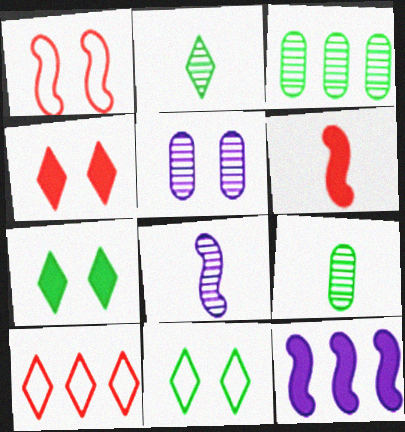[[1, 5, 7], 
[3, 10, 12]]